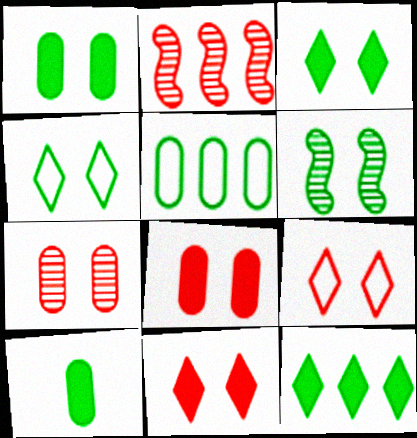[[1, 4, 6]]